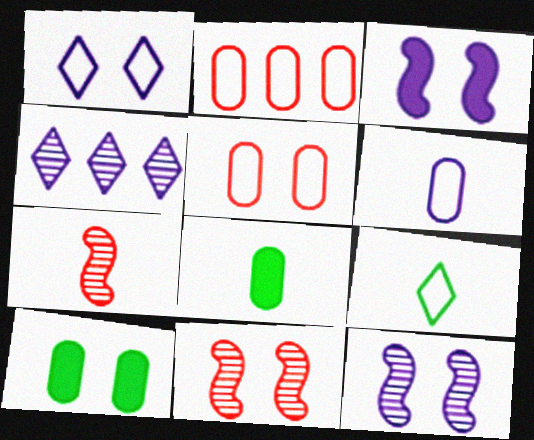[[1, 10, 11], 
[3, 4, 6]]